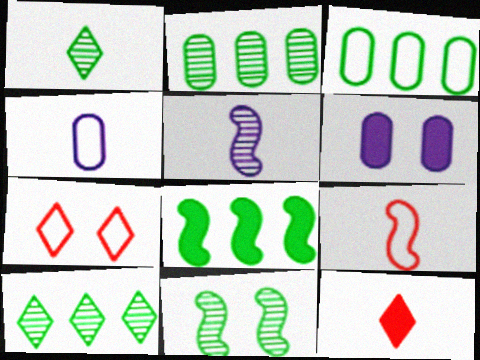[[1, 2, 11], 
[3, 8, 10], 
[6, 7, 11], 
[6, 8, 12], 
[6, 9, 10]]